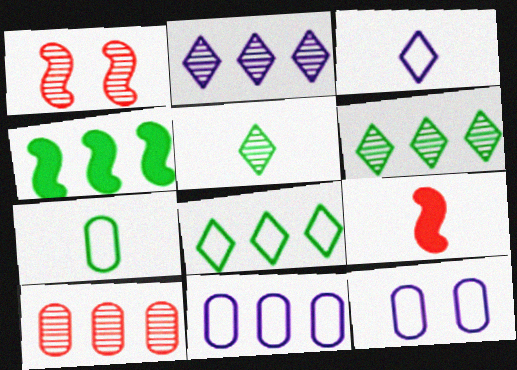[[6, 9, 12]]